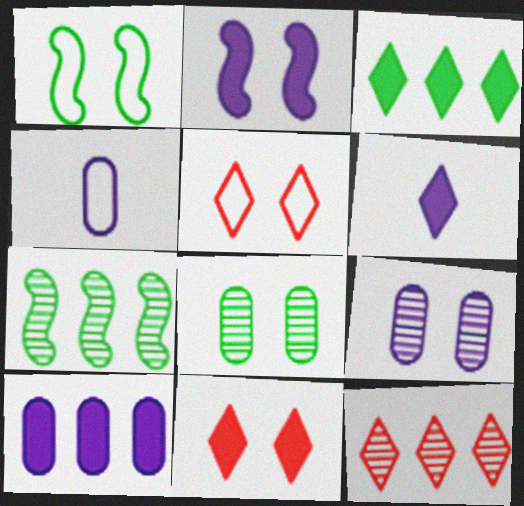[[1, 9, 11], 
[2, 5, 8], 
[2, 6, 10], 
[3, 6, 11], 
[4, 7, 11], 
[4, 9, 10]]